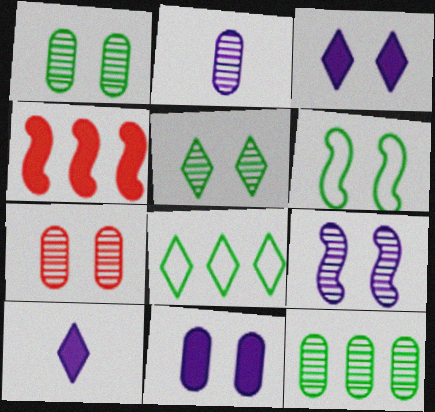[[2, 7, 12], 
[3, 6, 7], 
[5, 7, 9]]